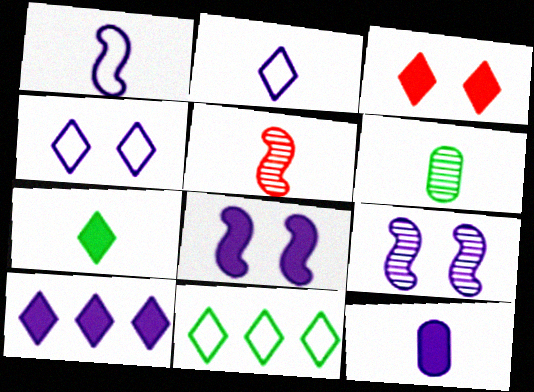[[3, 7, 10], 
[8, 10, 12]]